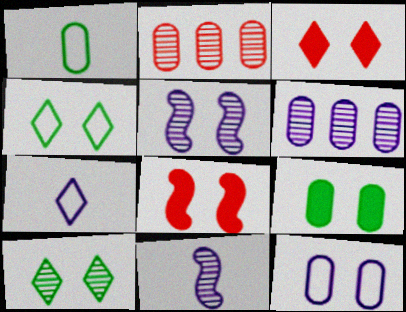[[2, 10, 11], 
[8, 10, 12]]